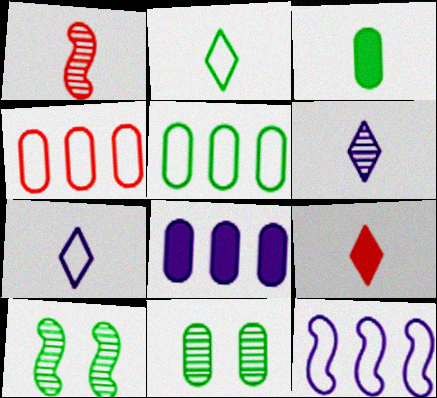[[1, 3, 7], 
[2, 6, 9], 
[3, 5, 11], 
[9, 11, 12]]